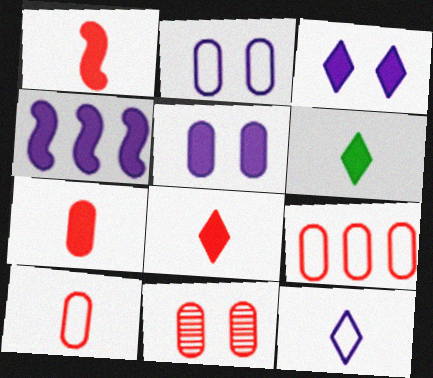[[1, 7, 8], 
[7, 9, 11]]